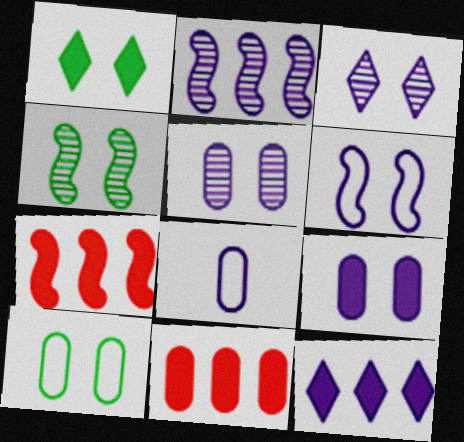[[1, 4, 10], 
[3, 6, 9]]